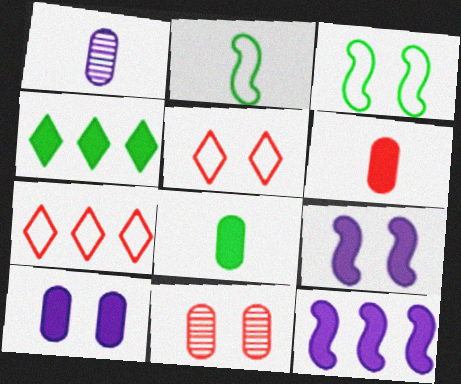[[4, 6, 9]]